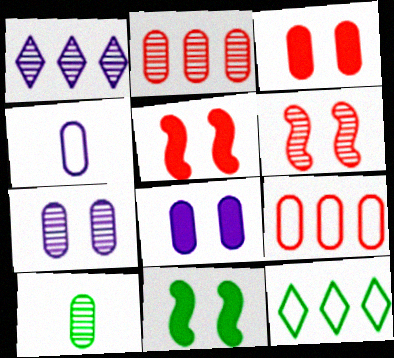[[1, 6, 10], 
[2, 7, 10], 
[8, 9, 10], 
[10, 11, 12]]